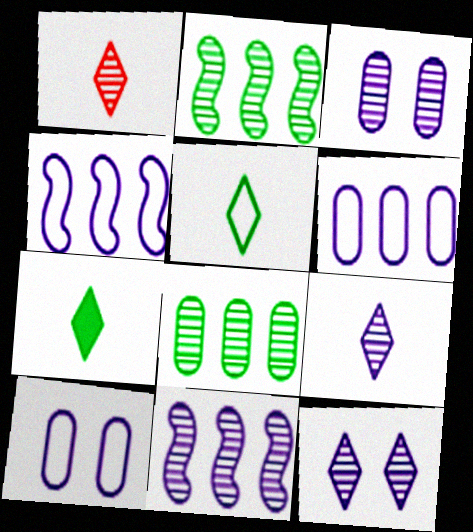[[1, 2, 3], 
[3, 9, 11]]